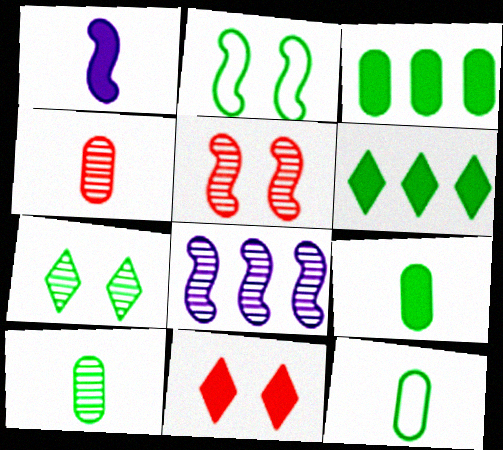[[1, 3, 11], 
[2, 6, 10], 
[4, 7, 8], 
[8, 11, 12], 
[9, 10, 12]]